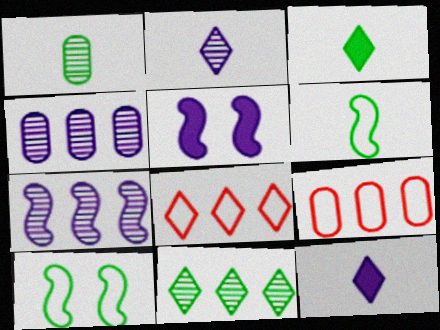[[1, 3, 6], 
[1, 5, 8]]